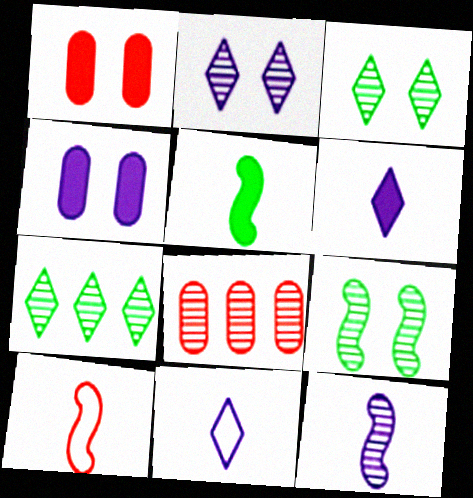[[3, 8, 12], 
[4, 7, 10], 
[5, 10, 12]]